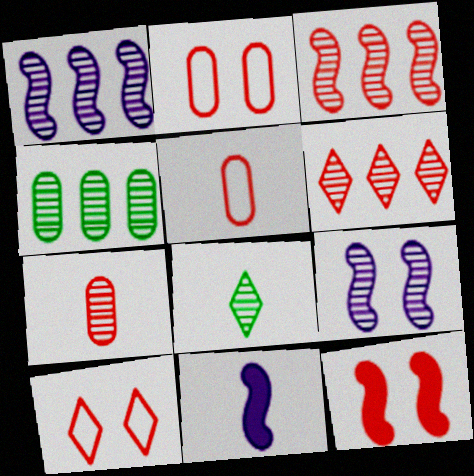[[1, 4, 6], 
[4, 10, 11], 
[5, 6, 12], 
[5, 8, 11]]